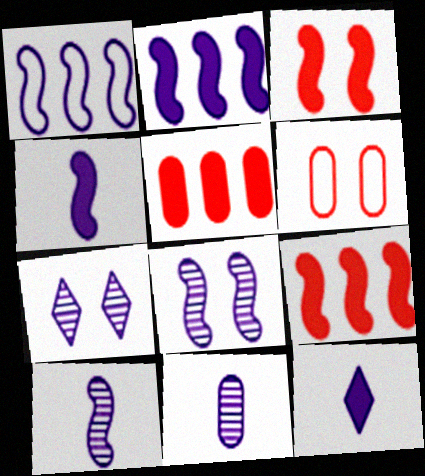[[1, 4, 8]]